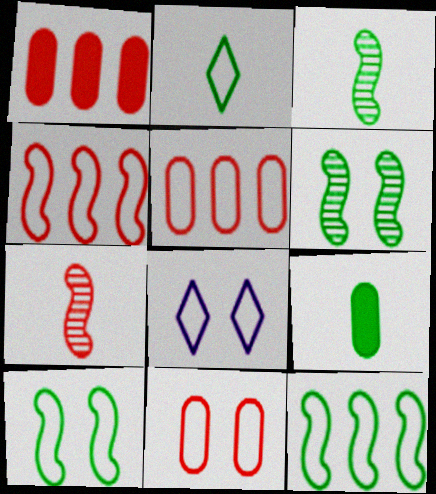[[1, 3, 8], 
[2, 3, 9], 
[8, 10, 11]]